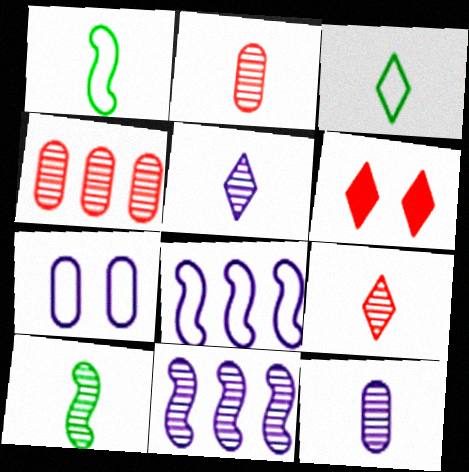[[2, 5, 10], 
[9, 10, 12]]